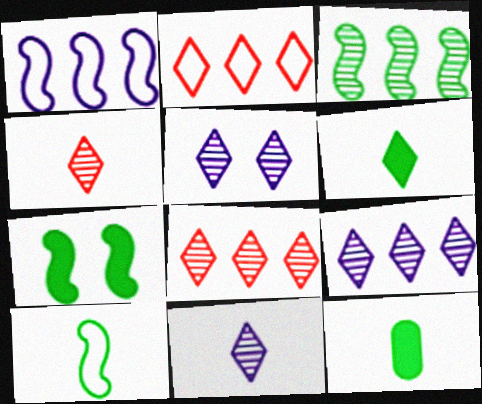[[2, 5, 6], 
[3, 7, 10], 
[5, 9, 11]]